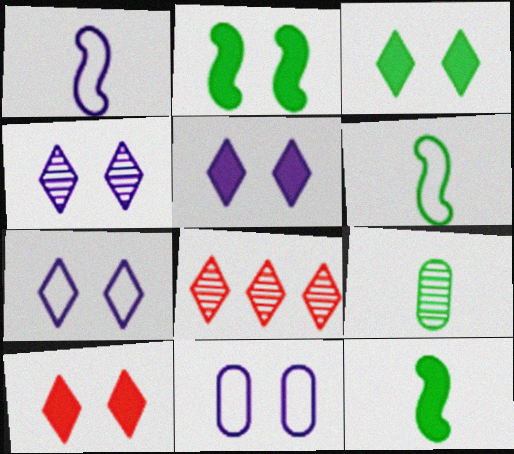[[3, 5, 10], 
[4, 5, 7], 
[8, 11, 12]]